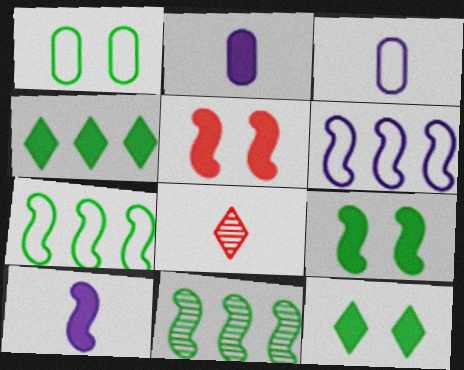[[2, 4, 5]]